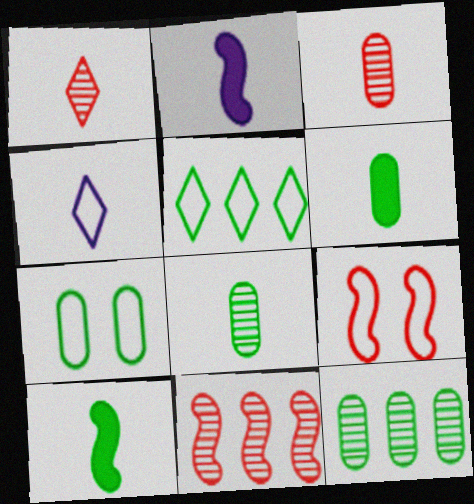[[3, 4, 10], 
[6, 7, 12]]